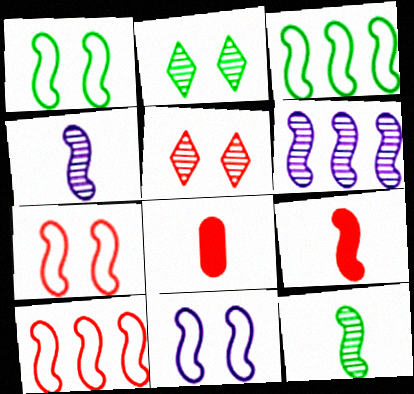[[1, 6, 9], 
[1, 7, 11], 
[5, 8, 10]]